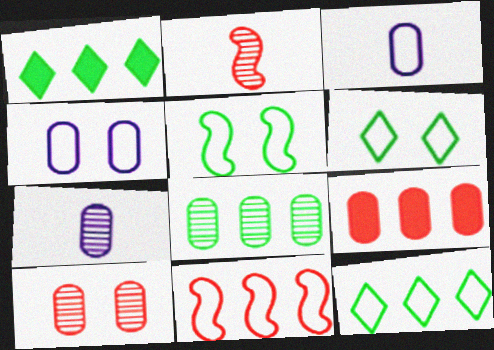[[1, 2, 4], 
[3, 6, 11], 
[7, 8, 10]]